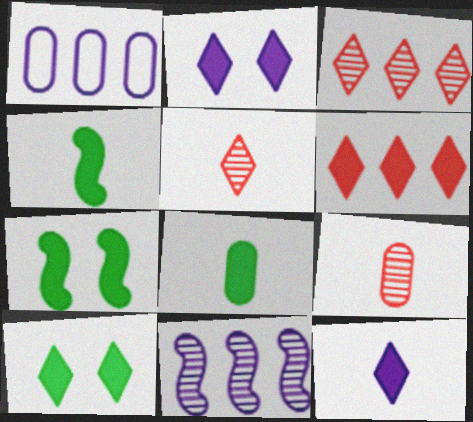[[1, 5, 7], 
[6, 10, 12]]